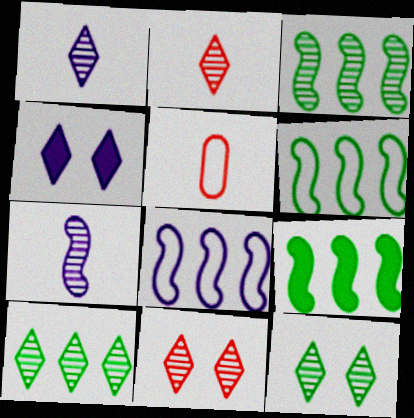[[1, 10, 11], 
[3, 4, 5], 
[3, 6, 9]]